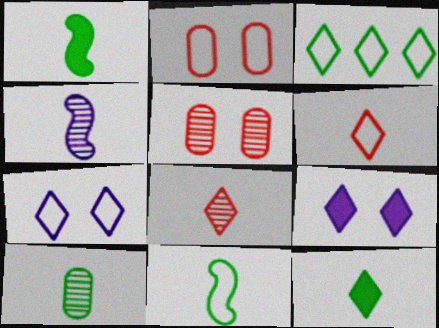[[3, 6, 7], 
[3, 8, 9], 
[4, 8, 10], 
[10, 11, 12]]